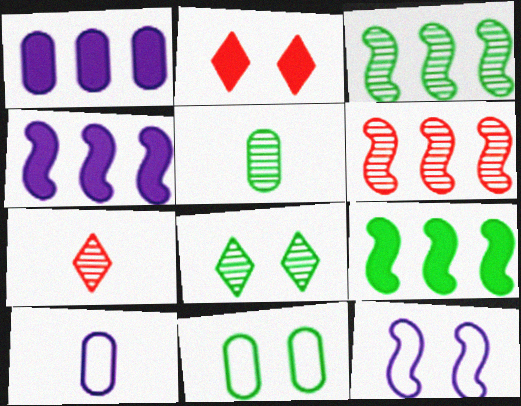[[2, 3, 10], 
[3, 5, 8], 
[4, 7, 11]]